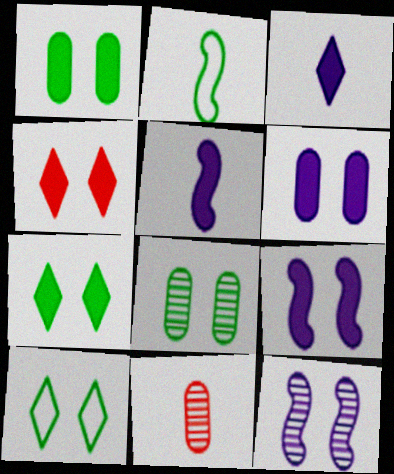[[1, 4, 9], 
[2, 3, 11]]